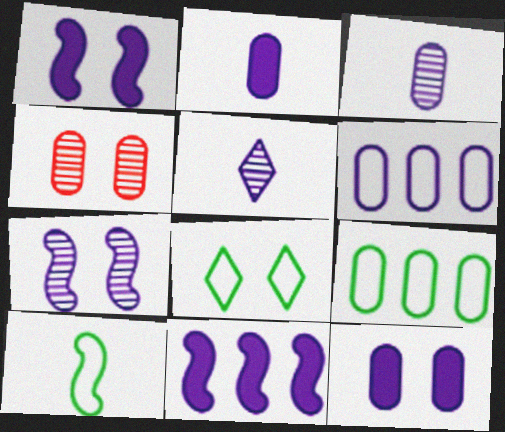[[1, 4, 8], 
[1, 5, 6], 
[2, 4, 9], 
[3, 6, 12], 
[8, 9, 10]]